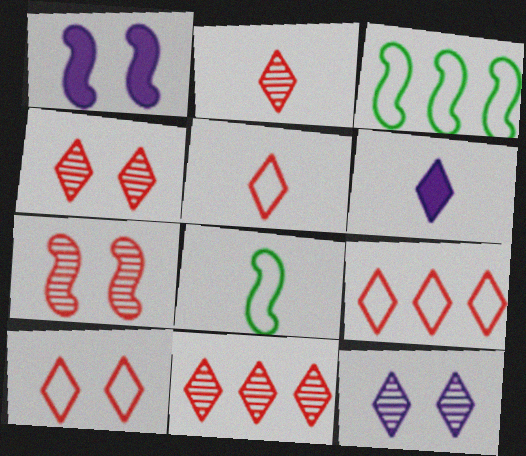[[2, 4, 11], 
[5, 9, 10]]